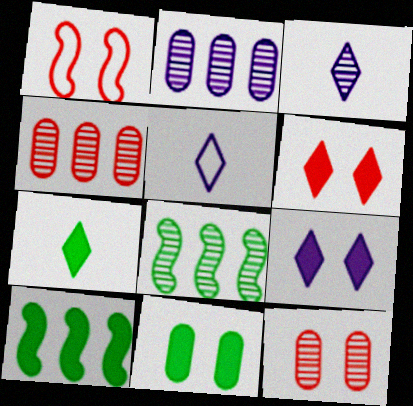[[1, 2, 7], 
[1, 6, 12], 
[3, 8, 12], 
[5, 10, 12], 
[7, 10, 11]]